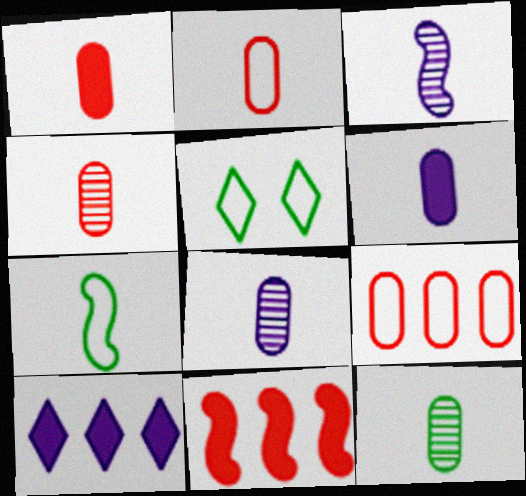[[1, 2, 4], 
[2, 6, 12], 
[4, 8, 12], 
[5, 8, 11]]